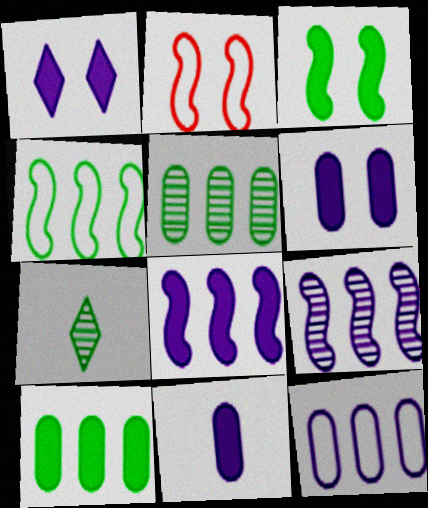[[1, 8, 11]]